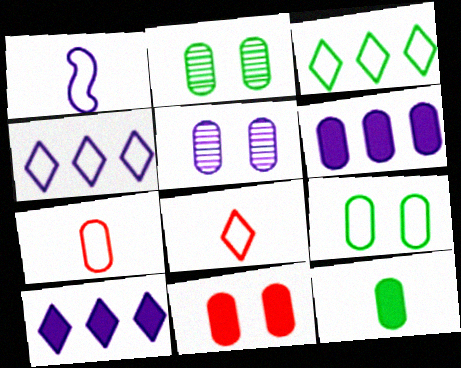[[1, 5, 10], 
[2, 6, 7], 
[5, 9, 11], 
[6, 11, 12]]